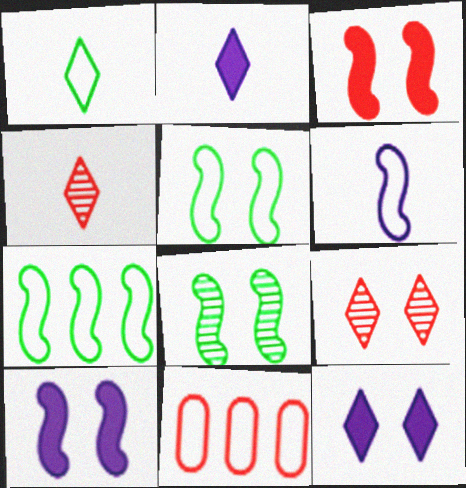[[1, 2, 4], 
[2, 8, 11], 
[3, 4, 11]]